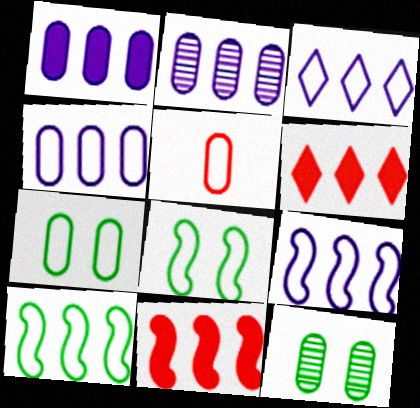[[1, 2, 4], 
[1, 5, 12], 
[2, 6, 10], 
[3, 4, 9], 
[3, 5, 8], 
[4, 5, 7]]